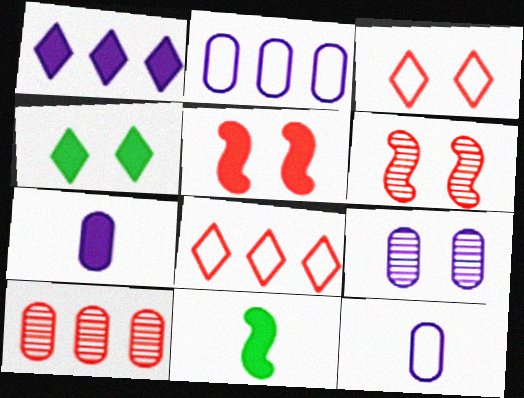[[2, 7, 9], 
[8, 9, 11]]